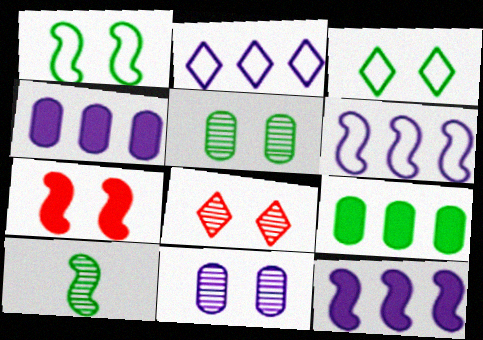[[3, 7, 11], 
[3, 9, 10], 
[6, 7, 10]]